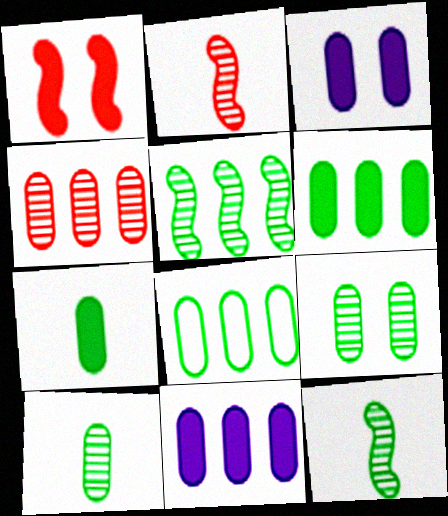[[4, 8, 11], 
[7, 8, 9]]